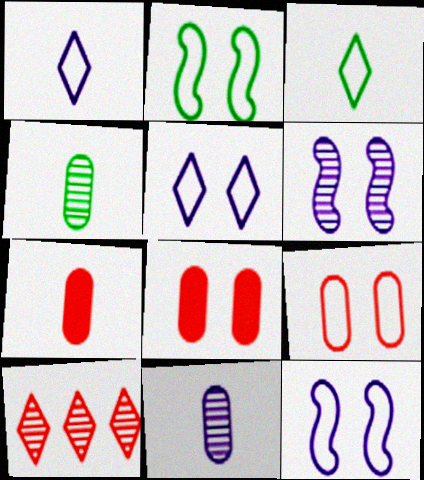[[2, 5, 9], 
[4, 6, 10]]